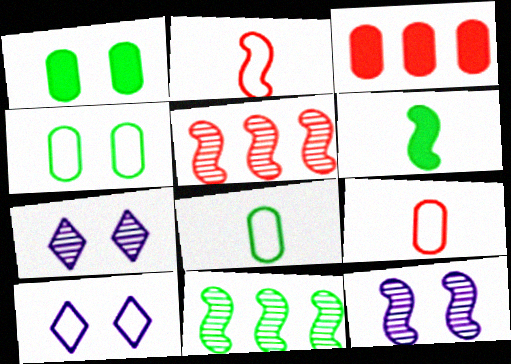[]